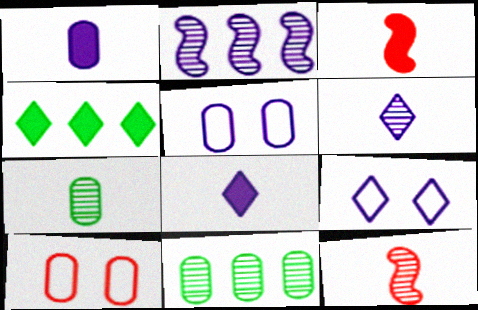[[1, 2, 9], 
[1, 10, 11], 
[2, 5, 8], 
[3, 9, 11], 
[4, 5, 12], 
[6, 7, 12]]